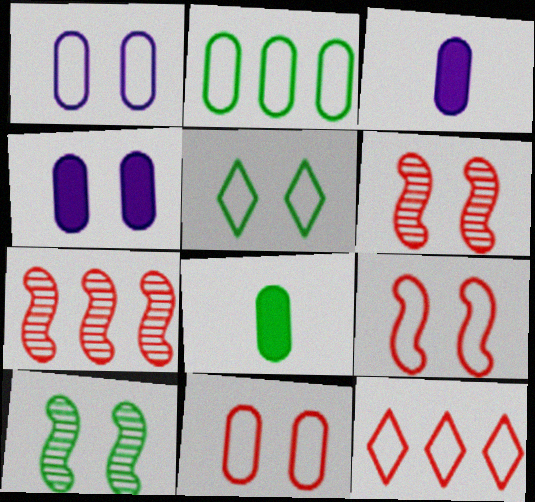[[1, 5, 9], 
[3, 5, 7], 
[3, 10, 12], 
[4, 5, 6]]